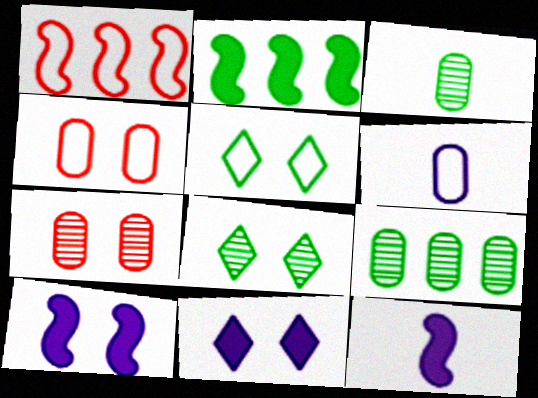[[1, 3, 11], 
[1, 5, 6], 
[2, 3, 5], 
[4, 8, 10], 
[5, 7, 10]]